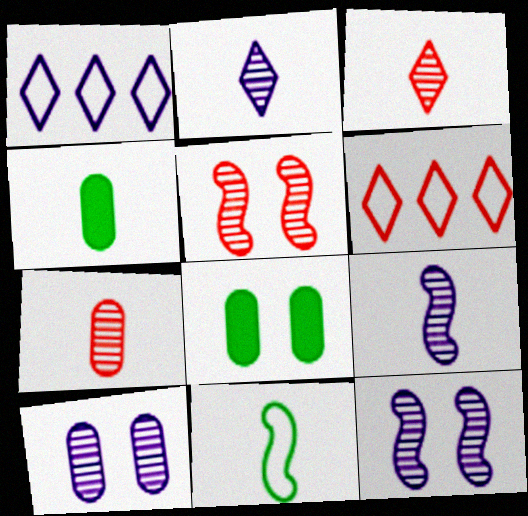[[1, 4, 5], 
[4, 6, 12], 
[6, 8, 9]]